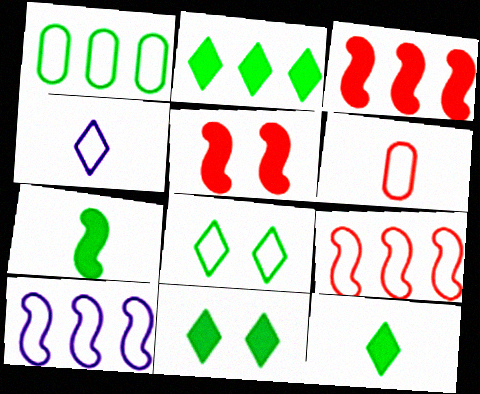[[2, 11, 12], 
[6, 8, 10]]